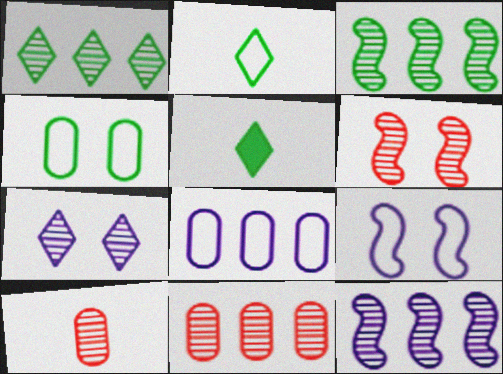[[1, 11, 12], 
[3, 4, 5], 
[3, 7, 10], 
[5, 6, 8], 
[5, 9, 11]]